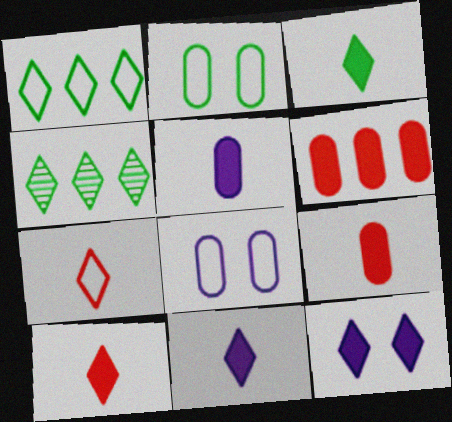[[3, 10, 11], 
[4, 7, 12]]